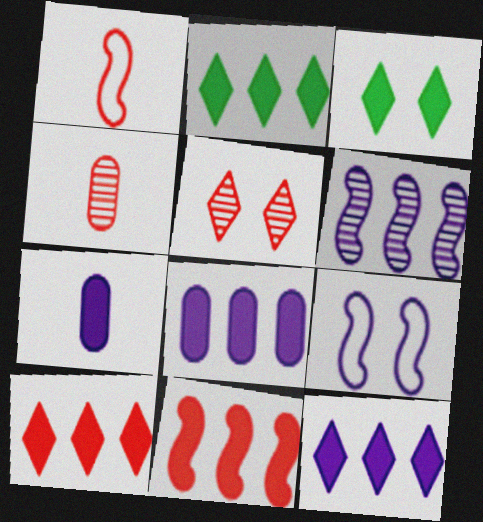[[2, 4, 9], 
[2, 8, 11], 
[2, 10, 12], 
[3, 7, 11]]